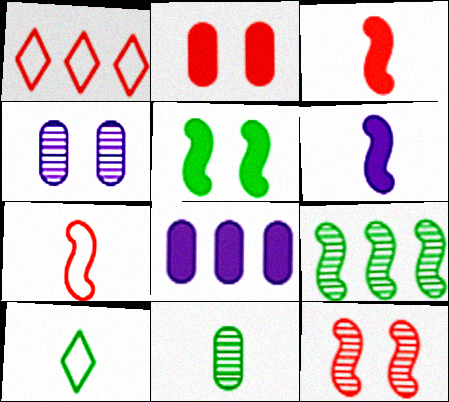[[1, 8, 9], 
[8, 10, 12]]